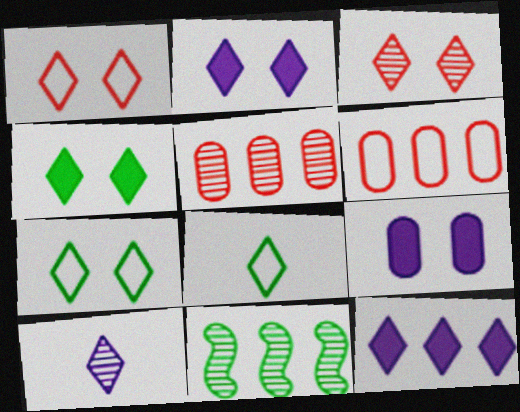[[2, 3, 7], 
[3, 8, 12], 
[6, 11, 12]]